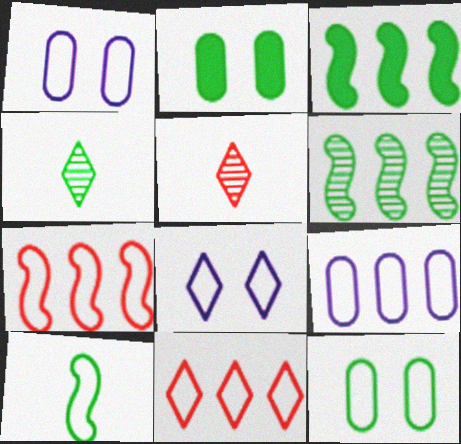[[1, 3, 5], 
[1, 10, 11], 
[3, 4, 12]]